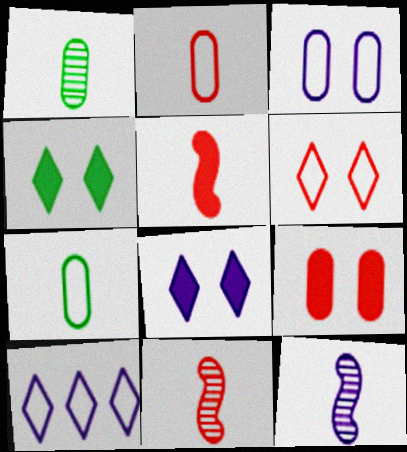[]